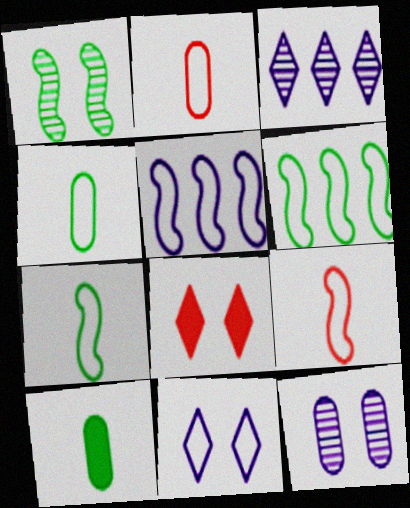[[2, 6, 11]]